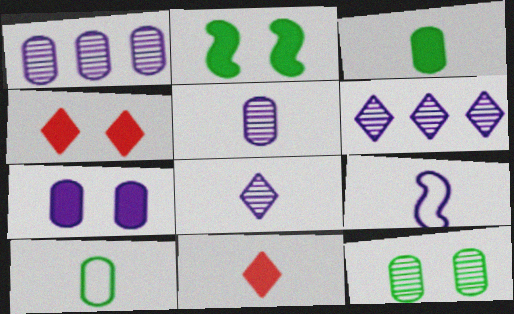[[2, 4, 7], 
[6, 7, 9]]